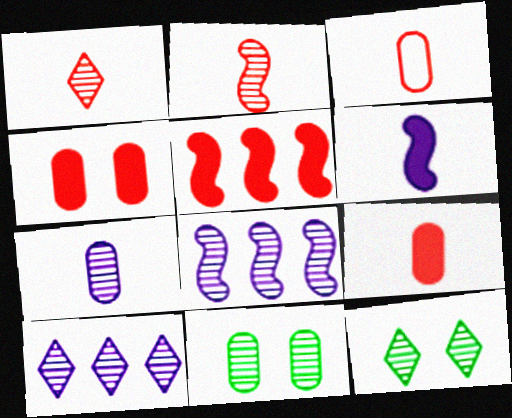[[1, 8, 11], 
[1, 10, 12], 
[2, 10, 11]]